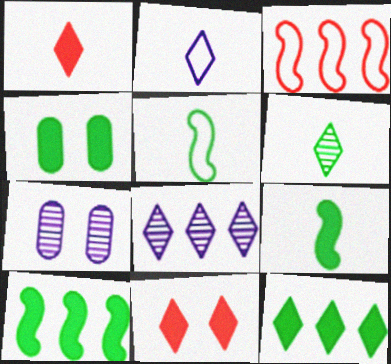[[1, 2, 6], 
[4, 9, 12]]